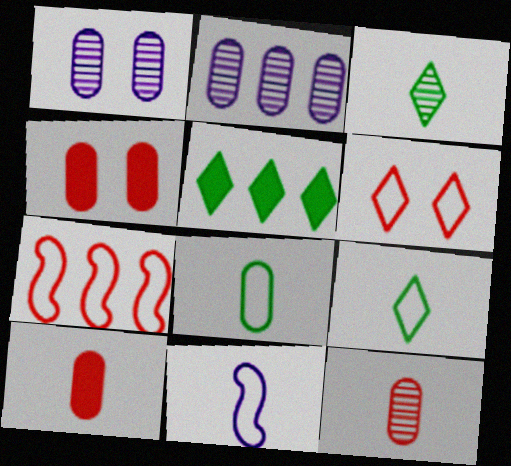[[2, 4, 8], 
[2, 5, 7], 
[3, 10, 11]]